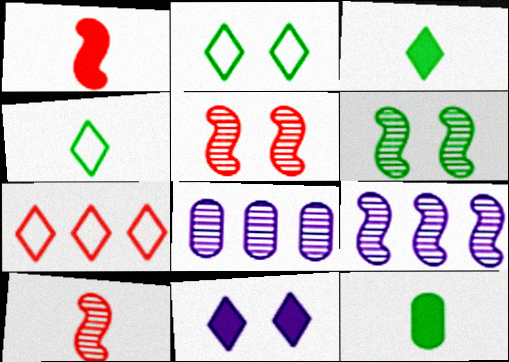[[1, 2, 8], 
[6, 9, 10]]